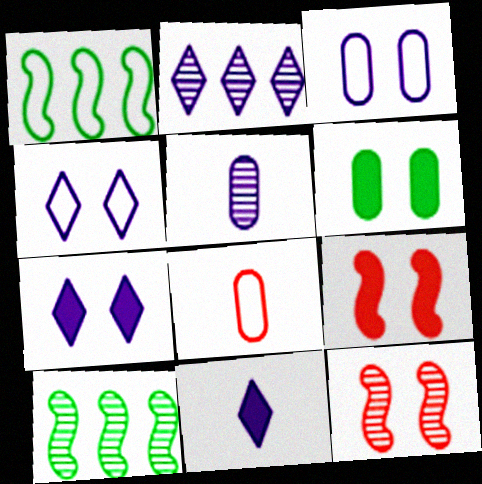[[1, 4, 8], 
[2, 4, 11], 
[4, 6, 12], 
[6, 7, 9], 
[7, 8, 10]]